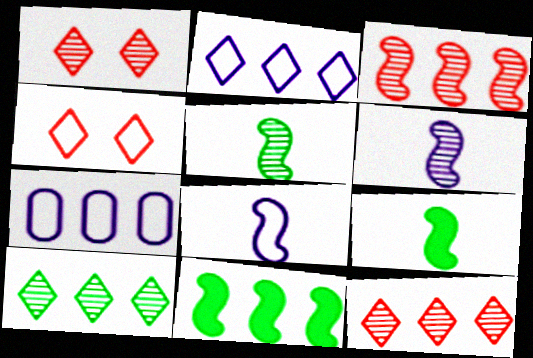[[1, 7, 9], 
[7, 11, 12]]